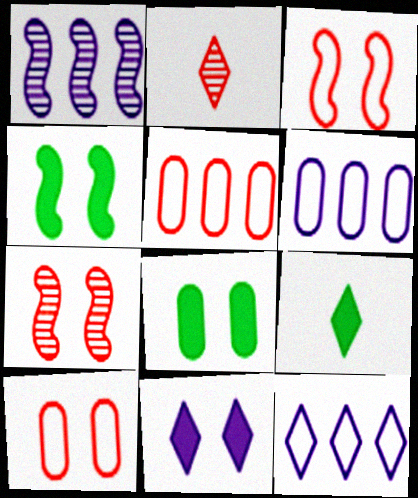[[1, 9, 10], 
[2, 4, 6], 
[6, 7, 9]]